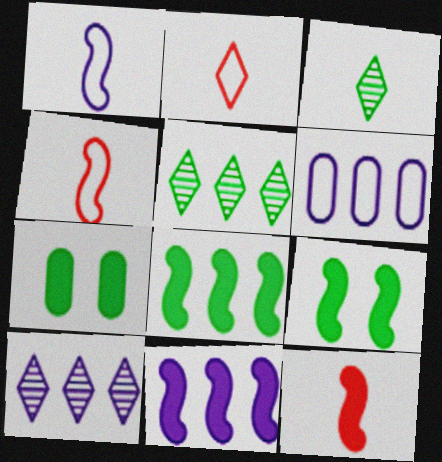[[4, 7, 10], 
[6, 10, 11], 
[9, 11, 12]]